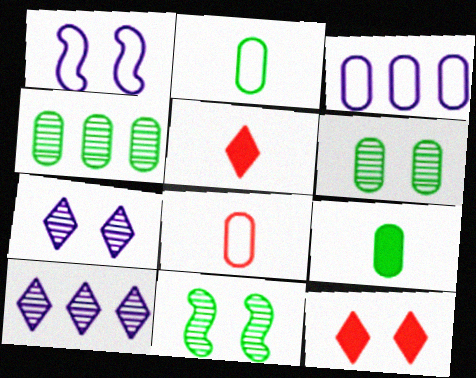[[1, 4, 5], 
[1, 6, 12], 
[3, 5, 11]]